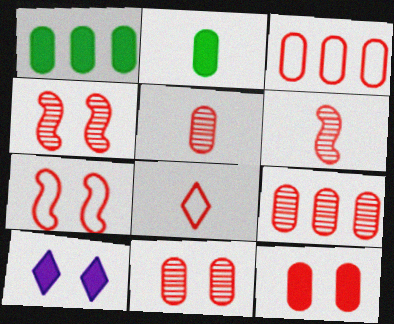[[3, 5, 12], 
[3, 7, 8], 
[5, 9, 11]]